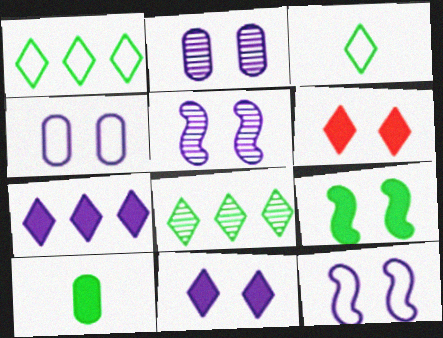[[2, 11, 12], 
[4, 5, 11]]